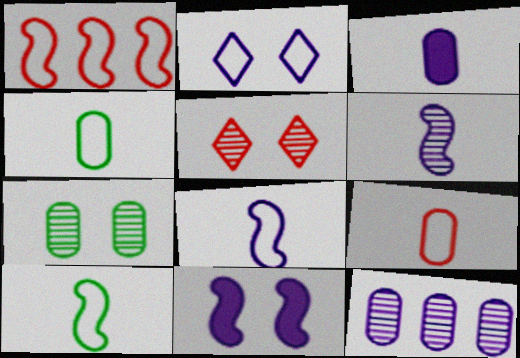[[1, 2, 4]]